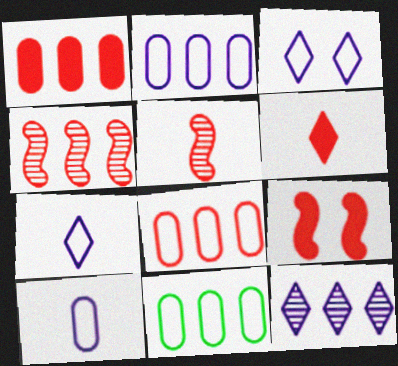[[1, 6, 9], 
[2, 8, 11]]